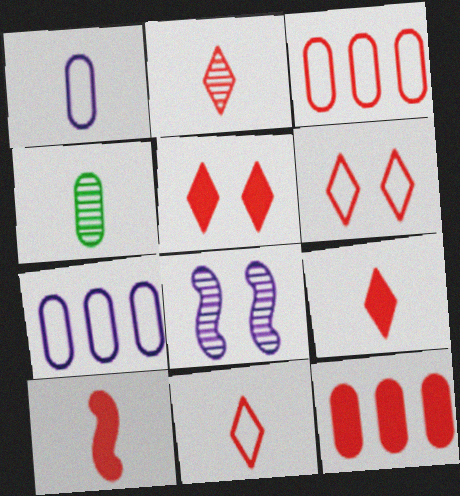[[2, 9, 11], 
[5, 10, 12]]